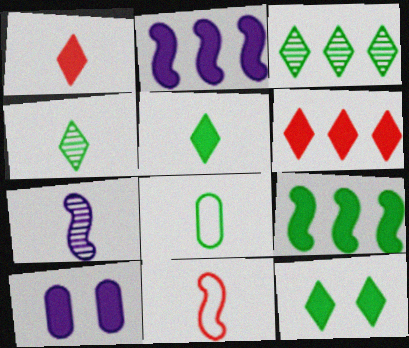[[1, 7, 8], 
[1, 9, 10], 
[3, 10, 11]]